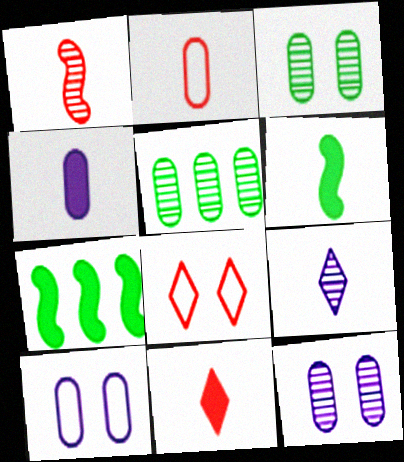[[1, 2, 11], 
[2, 6, 9], 
[4, 6, 11]]